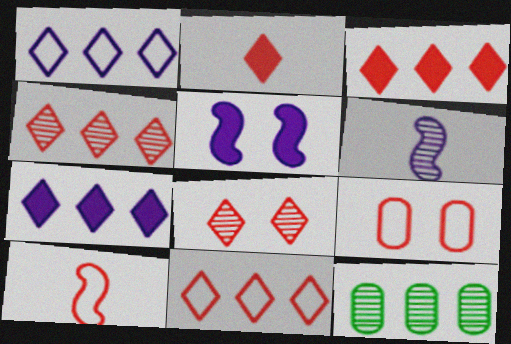[[2, 8, 11], 
[3, 4, 11], 
[6, 8, 12], 
[9, 10, 11]]